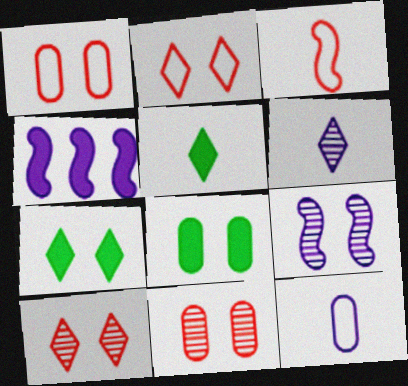[[1, 7, 9], 
[2, 8, 9]]